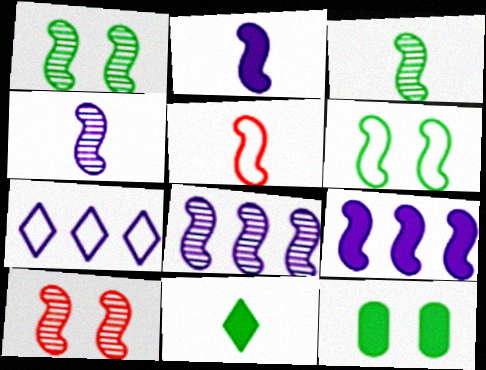[[1, 5, 9], 
[2, 3, 5], 
[3, 8, 10]]